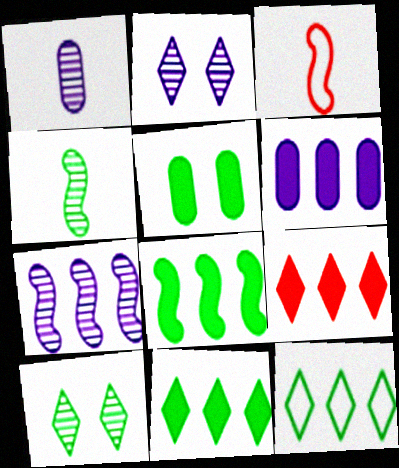[[1, 2, 7], 
[3, 6, 10], 
[4, 5, 12], 
[6, 8, 9]]